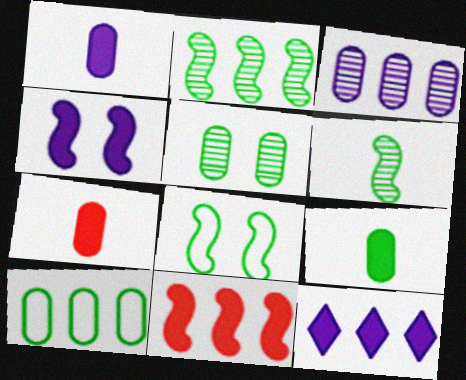[[1, 4, 12], 
[1, 7, 9], 
[5, 9, 10]]